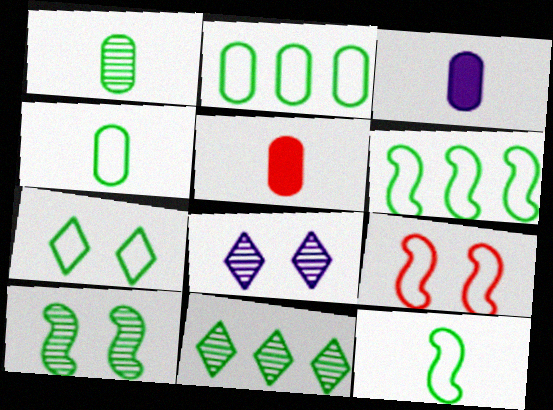[[1, 10, 11], 
[2, 7, 12], 
[3, 9, 11], 
[4, 6, 7], 
[5, 6, 8]]